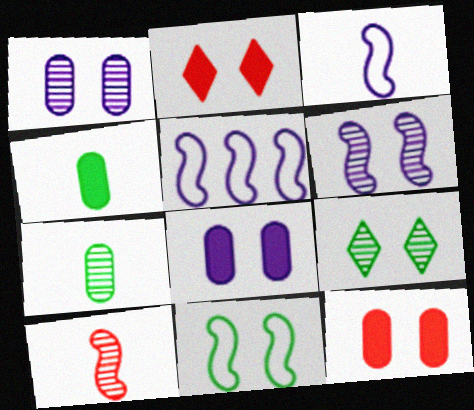[[1, 2, 11], 
[2, 5, 7]]